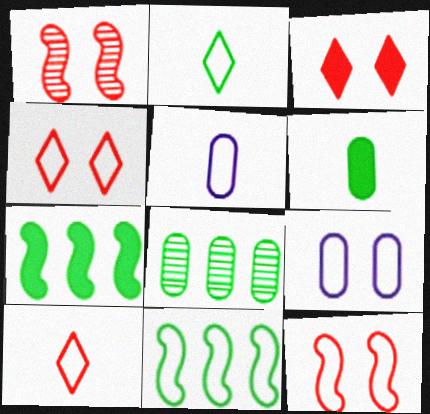[[4, 5, 11], 
[9, 10, 11]]